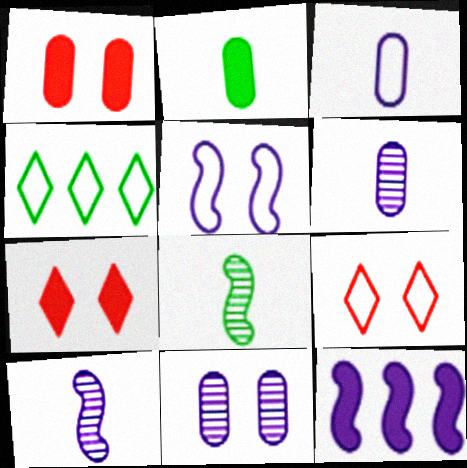[[1, 4, 10], 
[2, 7, 12], 
[5, 10, 12]]